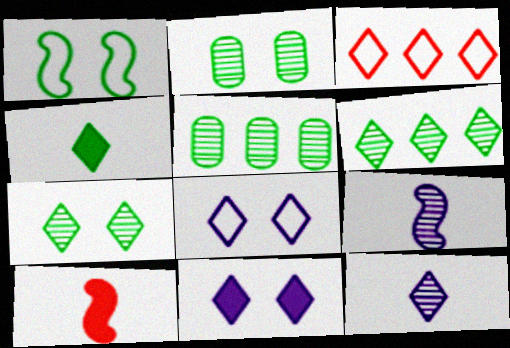[[1, 4, 5], 
[5, 8, 10]]